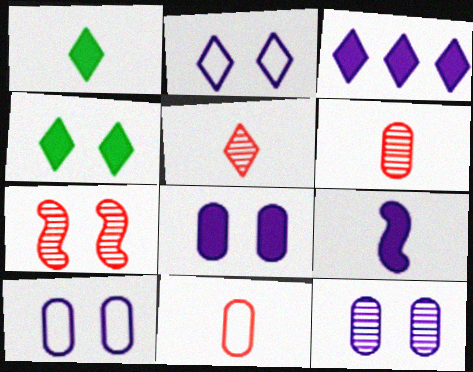[[3, 8, 9], 
[4, 7, 10], 
[8, 10, 12]]